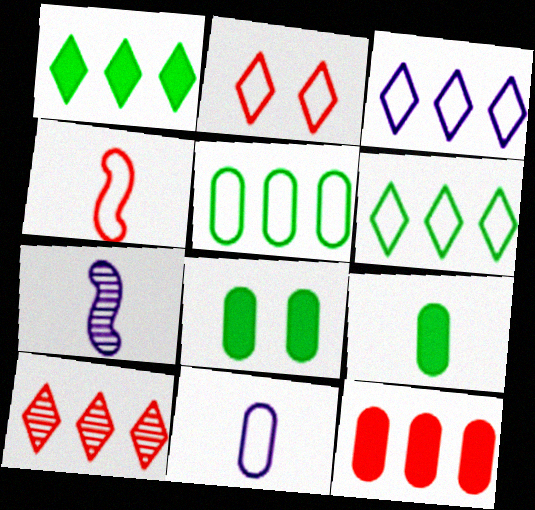[[1, 3, 10]]